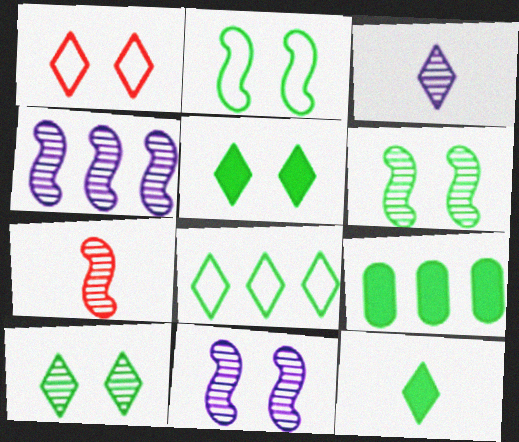[[4, 6, 7], 
[8, 10, 12]]